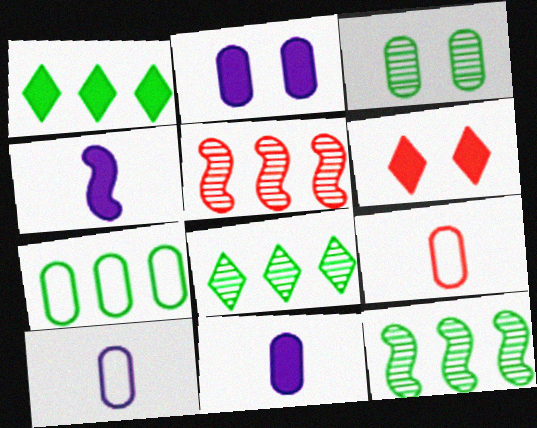[[1, 7, 12], 
[5, 6, 9], 
[6, 10, 12]]